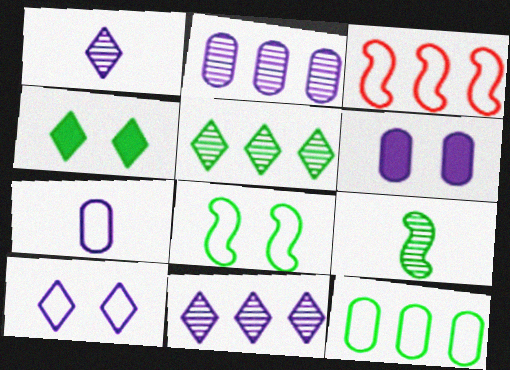[[2, 6, 7], 
[4, 9, 12]]